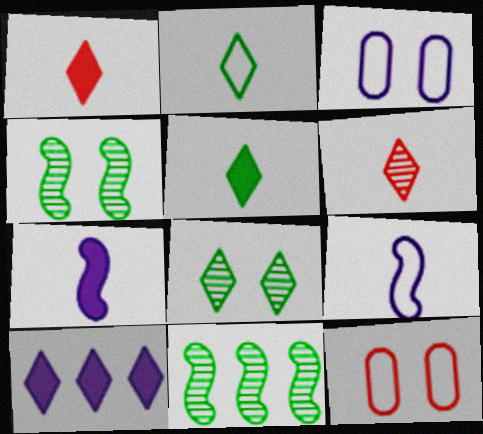[[1, 3, 11]]